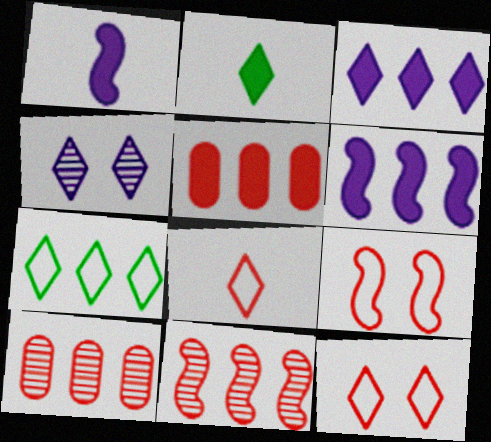[[6, 7, 10]]